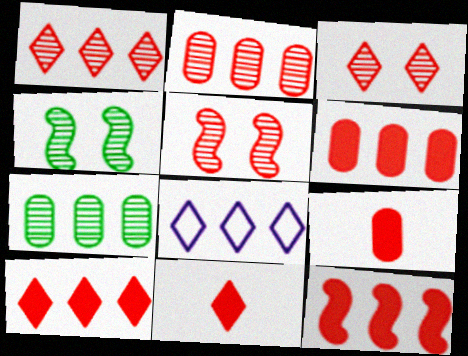[[4, 8, 9], 
[6, 10, 12], 
[7, 8, 12]]